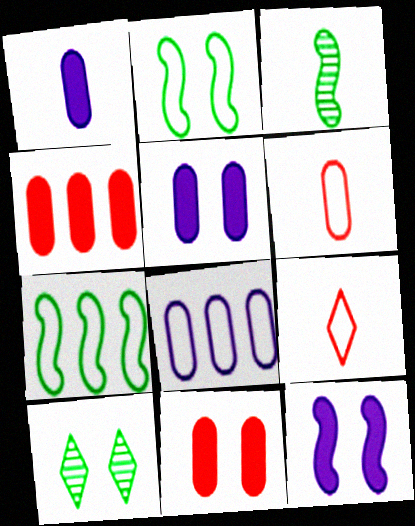[[1, 3, 9], 
[2, 8, 9]]